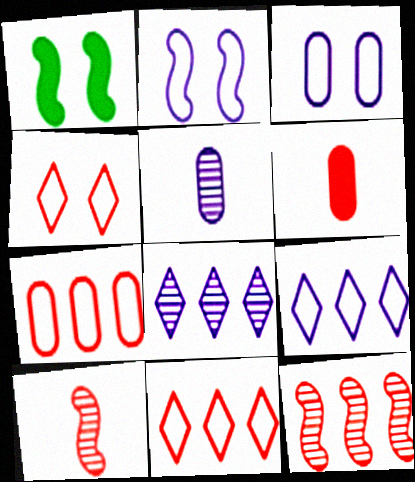[[1, 5, 11], 
[4, 6, 12]]